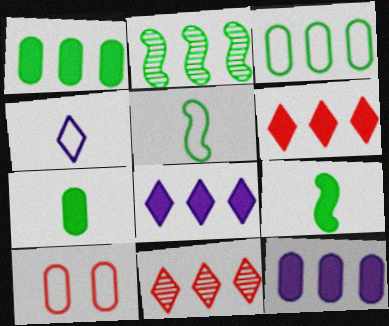[]